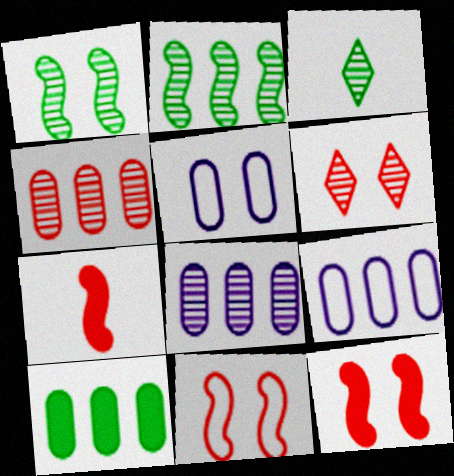[[3, 9, 12], 
[4, 9, 10]]